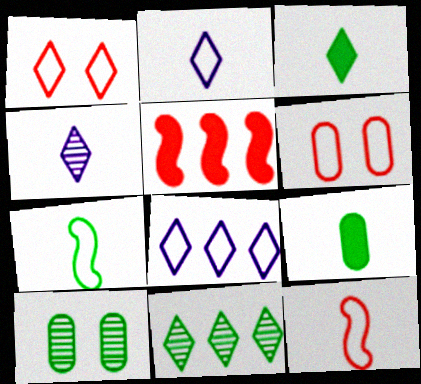[[2, 5, 10], 
[4, 9, 12], 
[6, 7, 8]]